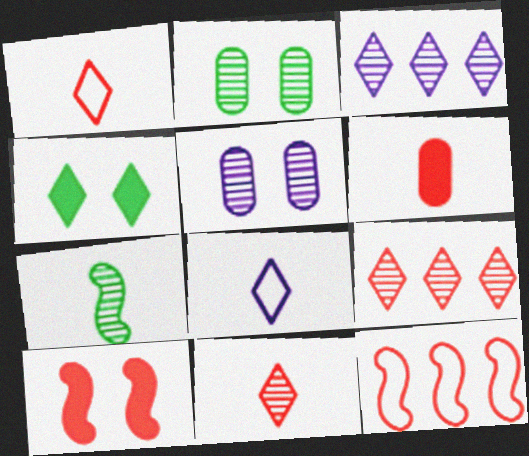[[1, 3, 4], 
[4, 8, 9], 
[5, 7, 9], 
[6, 7, 8]]